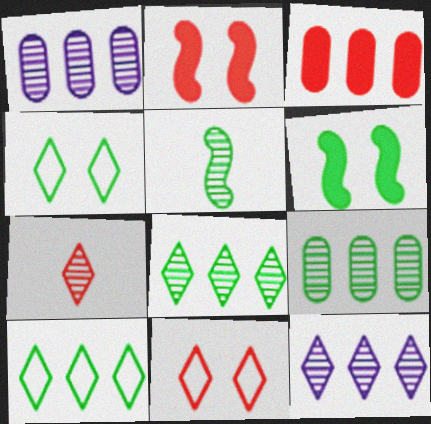[]